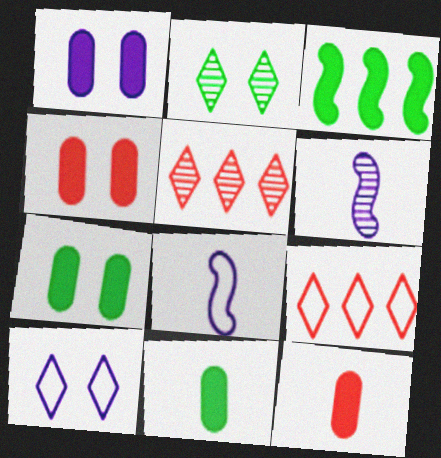[[1, 4, 7], 
[5, 7, 8], 
[6, 7, 9]]